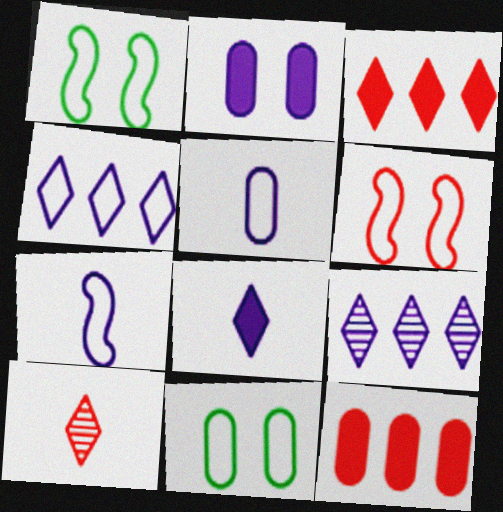[[2, 7, 9], 
[6, 10, 12]]